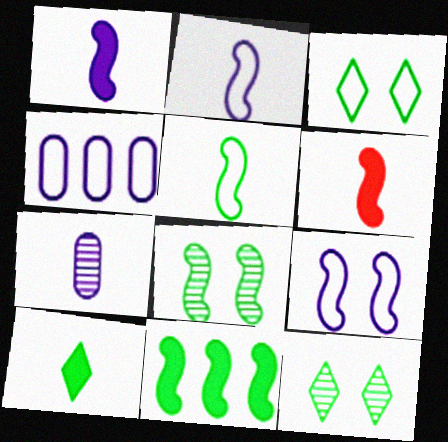[[4, 6, 12], 
[5, 8, 11]]